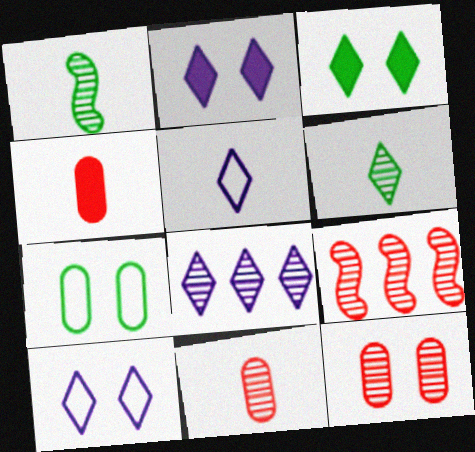[[1, 4, 5], 
[1, 8, 12], 
[2, 5, 8]]